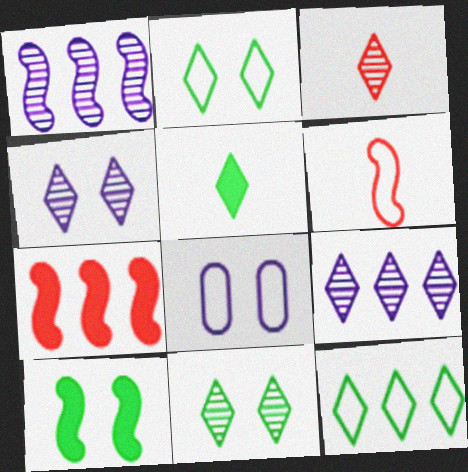[[1, 6, 10], 
[3, 9, 11], 
[5, 11, 12], 
[6, 8, 12]]